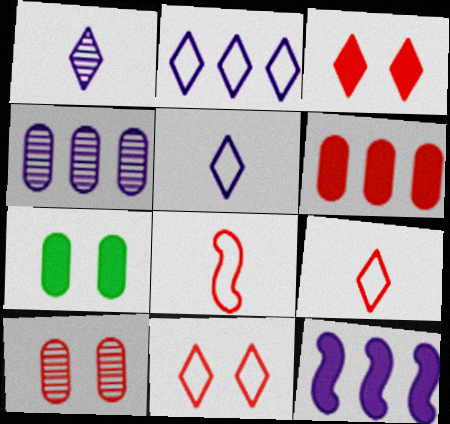[[2, 4, 12]]